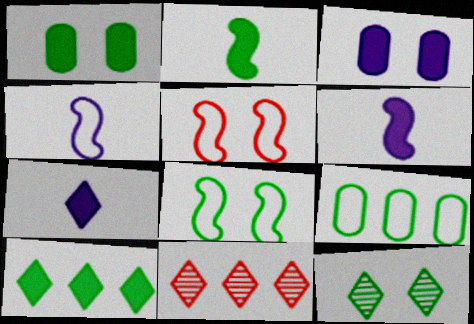[[1, 2, 10], 
[1, 4, 11], 
[1, 8, 12], 
[2, 9, 12], 
[3, 5, 12]]